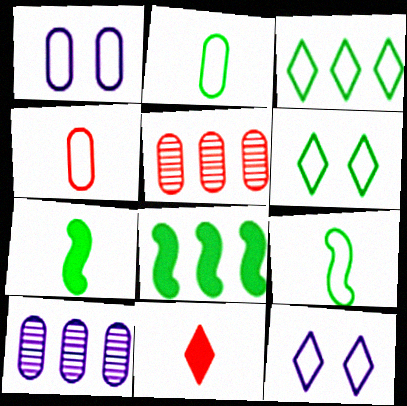[[5, 7, 12]]